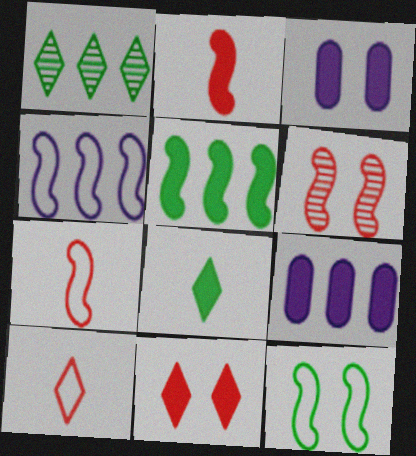[[1, 3, 7], 
[4, 7, 12]]